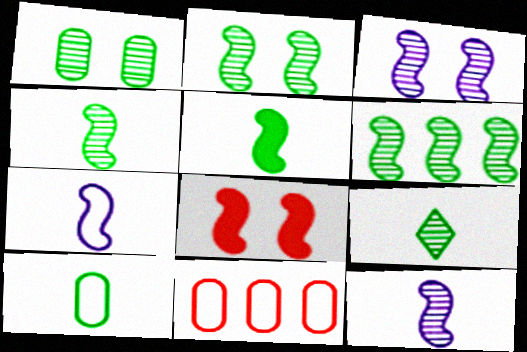[[1, 6, 9], 
[2, 4, 6], 
[5, 9, 10], 
[6, 7, 8]]